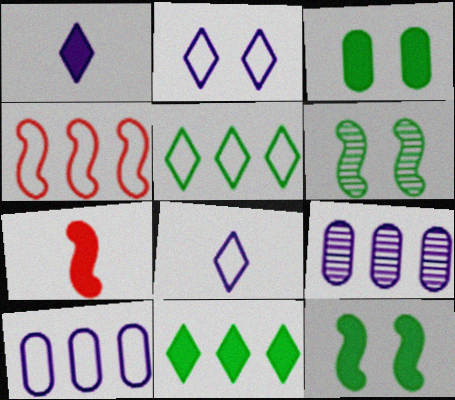[[4, 5, 10], 
[4, 9, 11]]